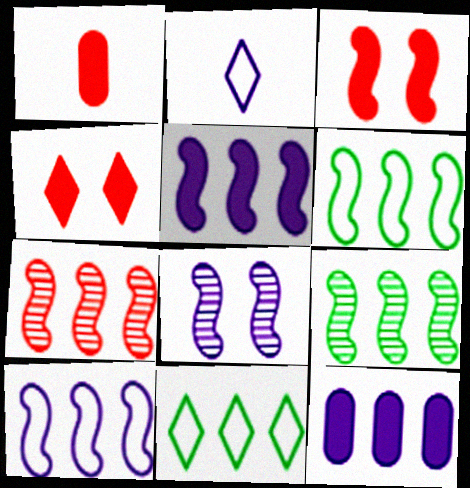[[1, 8, 11], 
[2, 8, 12], 
[5, 6, 7], 
[7, 11, 12]]